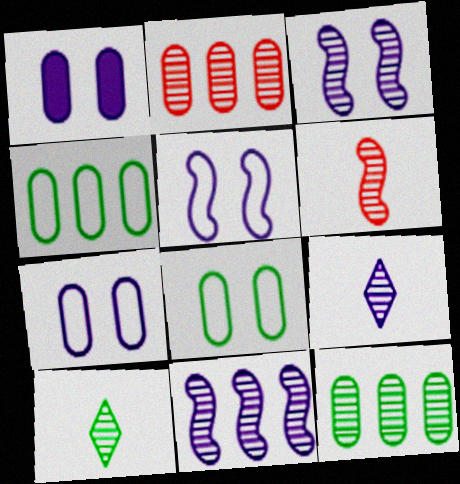[[2, 3, 10]]